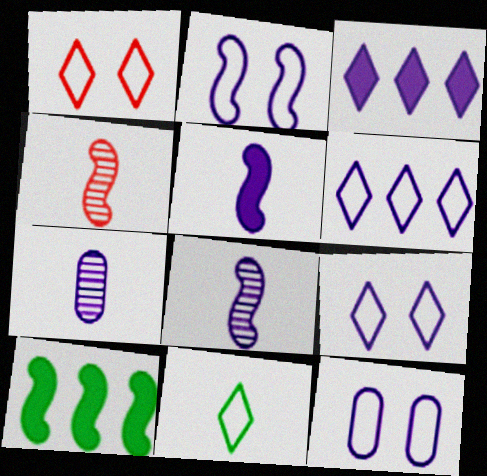[[1, 6, 11], 
[1, 7, 10], 
[2, 3, 7], 
[2, 4, 10], 
[2, 9, 12], 
[3, 8, 12]]